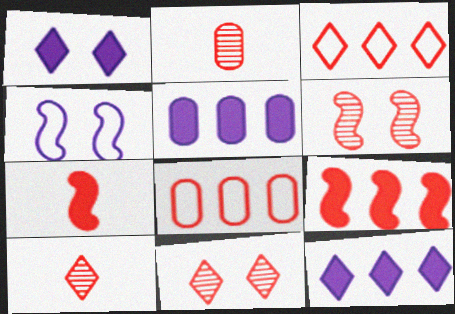[[7, 8, 11]]